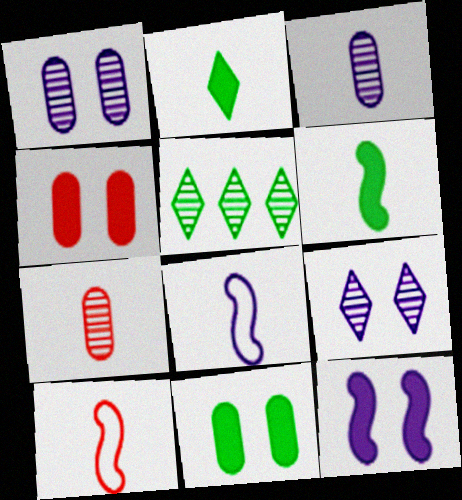[[2, 3, 10], 
[2, 7, 8], 
[4, 5, 8]]